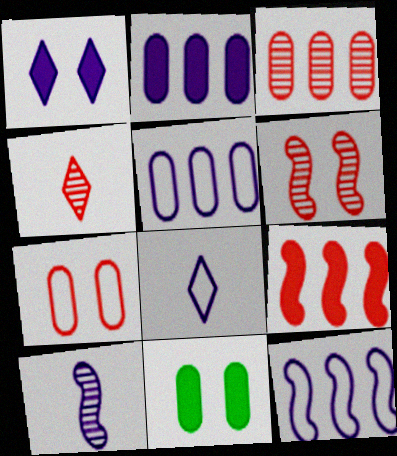[[1, 5, 10], 
[3, 4, 6], 
[4, 7, 9], 
[4, 11, 12]]